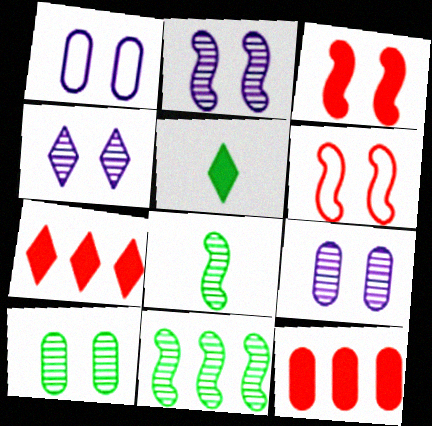[[1, 7, 8], 
[2, 4, 9]]